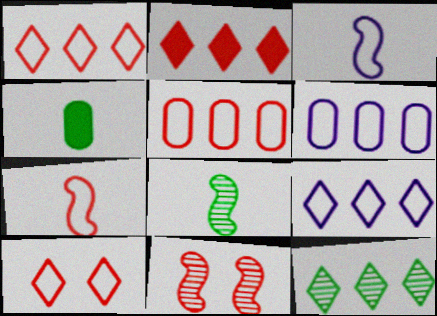[[2, 9, 12], 
[4, 9, 11], 
[5, 7, 10]]